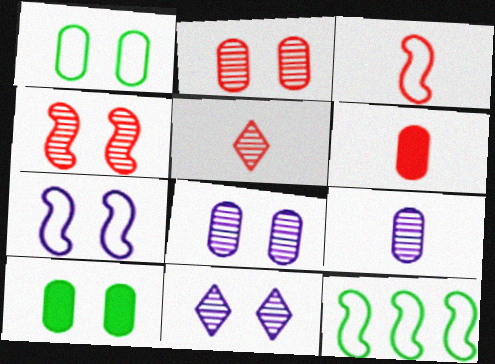[[3, 5, 6], 
[3, 7, 12], 
[6, 11, 12]]